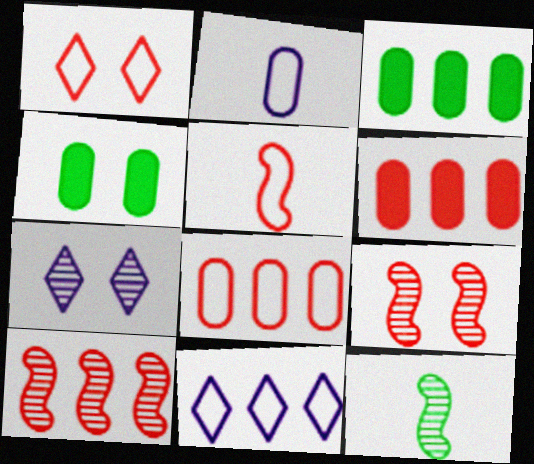[[1, 5, 8], 
[3, 5, 7], 
[3, 10, 11]]